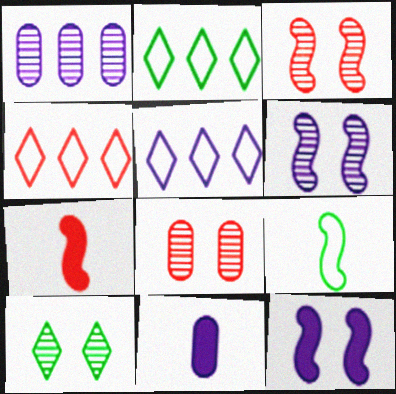[[2, 3, 11], 
[2, 4, 5], 
[4, 7, 8], 
[5, 6, 11], 
[6, 8, 10]]